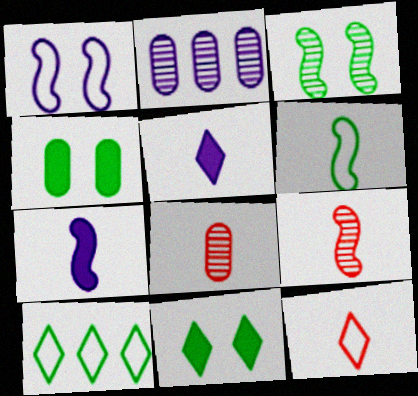[[1, 2, 5], 
[5, 6, 8], 
[6, 7, 9]]